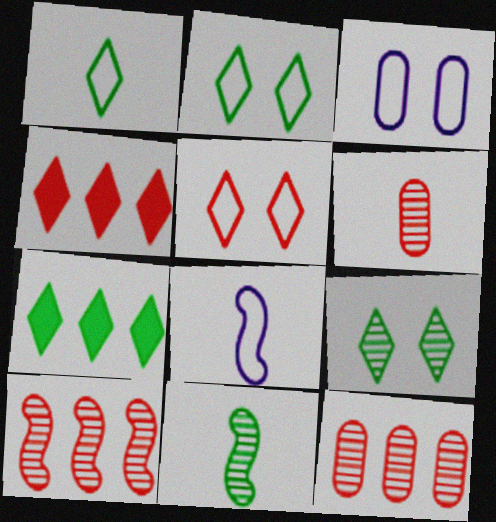[[1, 7, 9], 
[3, 4, 11]]